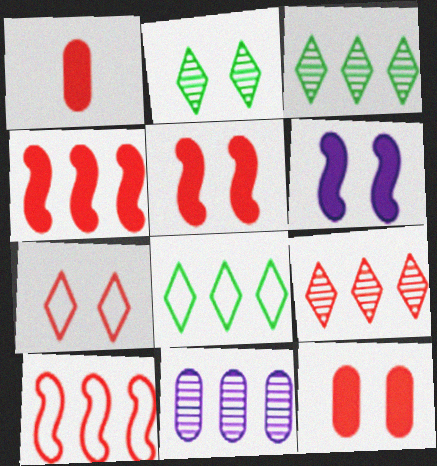[[4, 8, 11]]